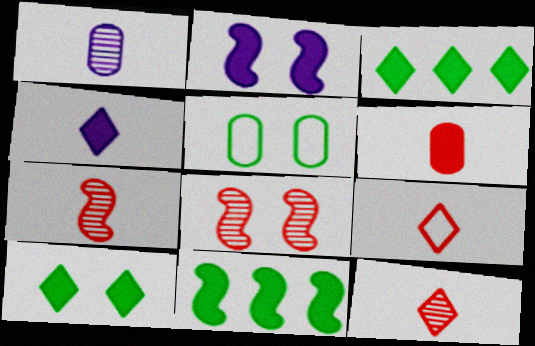[[2, 3, 6], 
[6, 7, 9]]